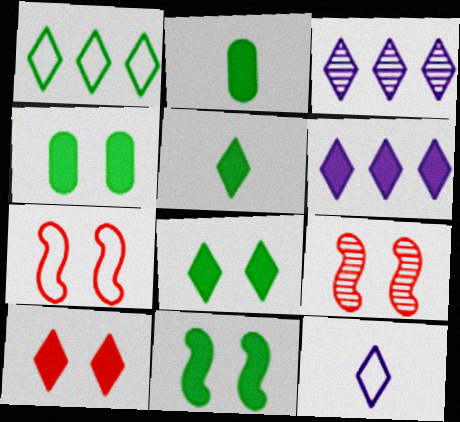[[2, 3, 7], 
[4, 8, 11], 
[5, 6, 10]]